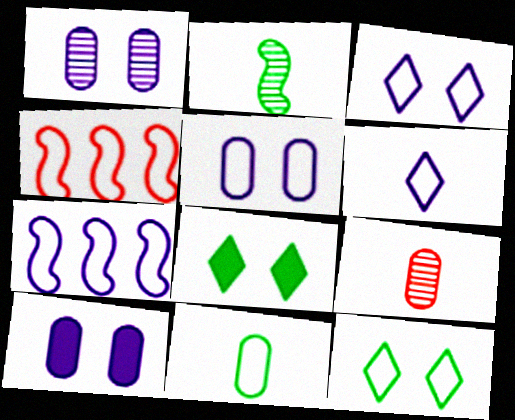[[1, 5, 10], 
[3, 4, 11], 
[5, 6, 7], 
[7, 8, 9]]